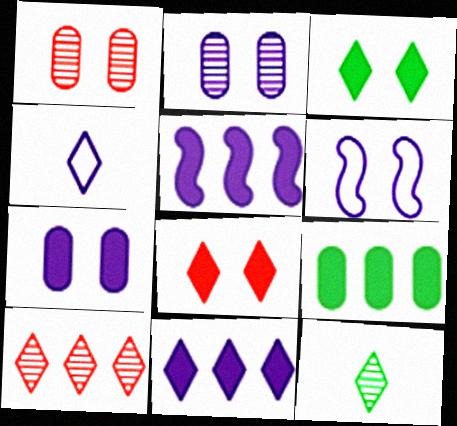[[1, 3, 6], 
[2, 4, 5], 
[3, 4, 10]]